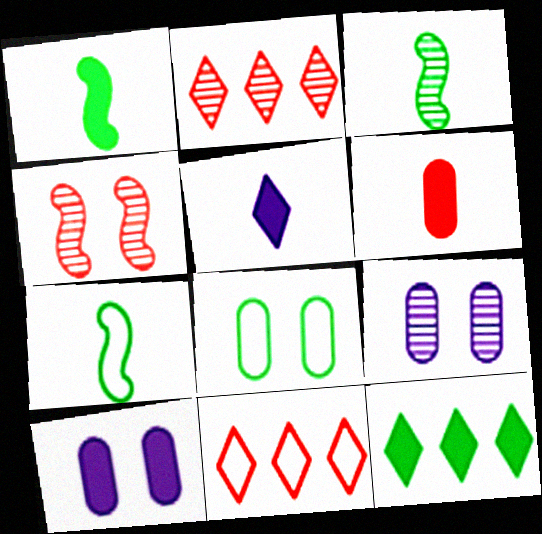[[1, 3, 7], 
[1, 5, 6], 
[1, 9, 11], 
[2, 3, 9], 
[2, 7, 10], 
[3, 8, 12], 
[3, 10, 11], 
[4, 6, 11]]